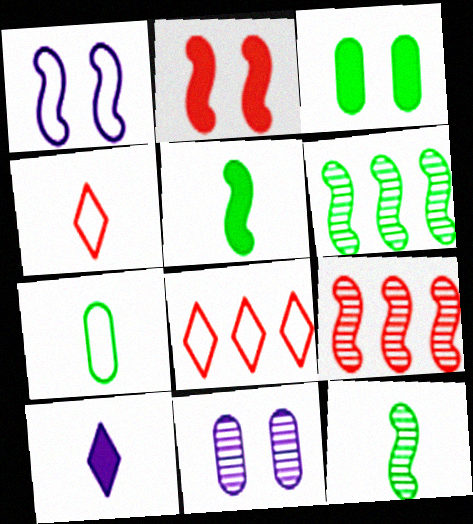[[1, 5, 9], 
[1, 7, 8], 
[5, 8, 11]]